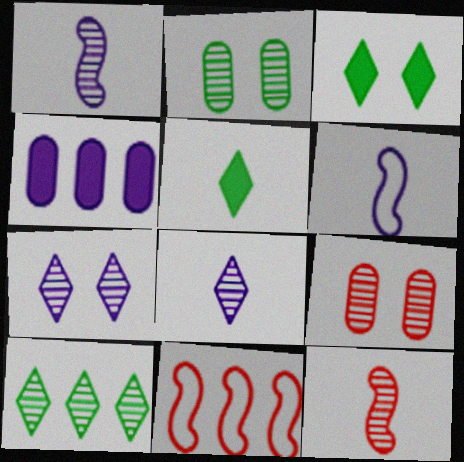[[1, 9, 10], 
[4, 6, 7], 
[4, 10, 11]]